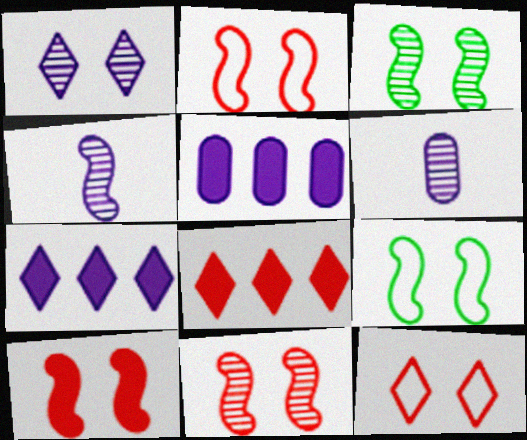[[2, 10, 11], 
[6, 8, 9]]